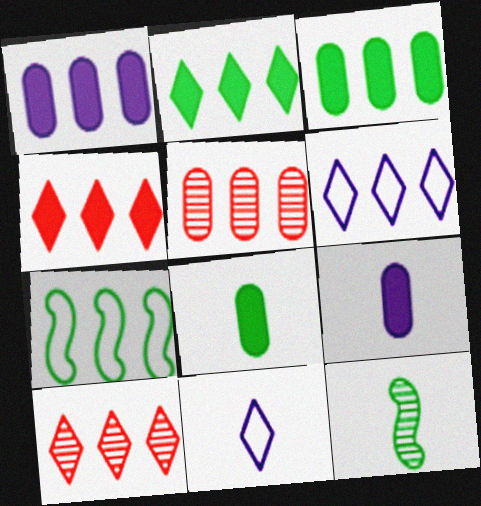[[1, 7, 10], 
[2, 6, 10]]